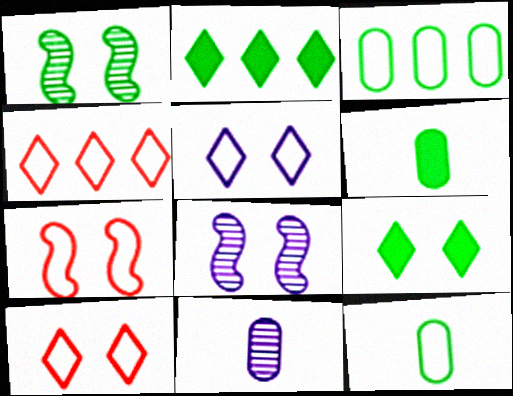[[1, 2, 12], 
[2, 7, 11], 
[4, 6, 8]]